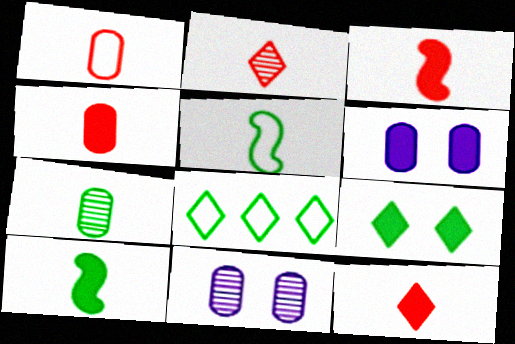[[1, 2, 3], 
[3, 4, 12], 
[3, 8, 11]]